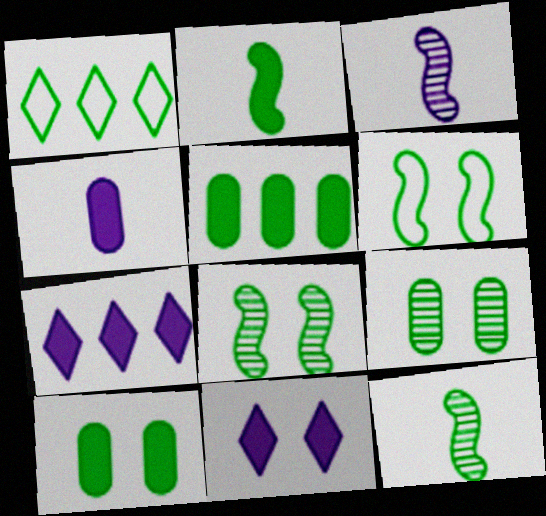[[1, 2, 9], 
[1, 10, 12]]